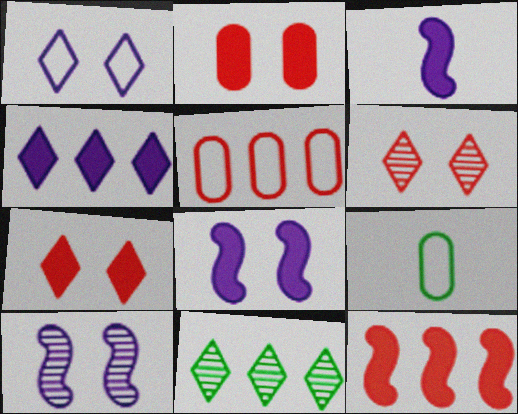[]